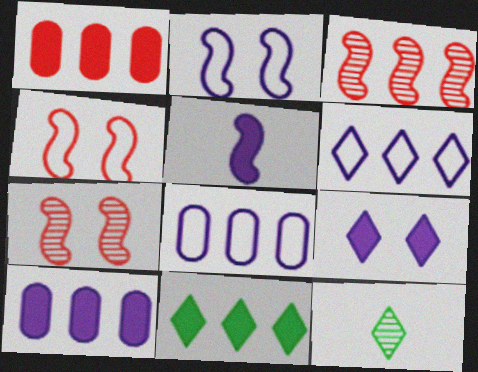[[1, 2, 12], 
[3, 8, 11], 
[4, 10, 12], 
[5, 9, 10]]